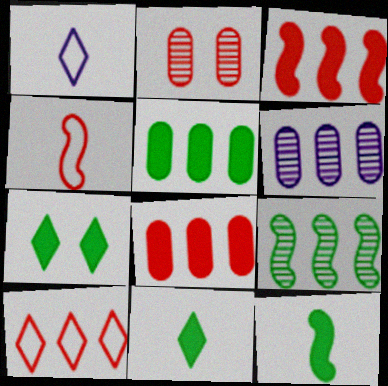[[4, 6, 7], 
[5, 7, 12]]